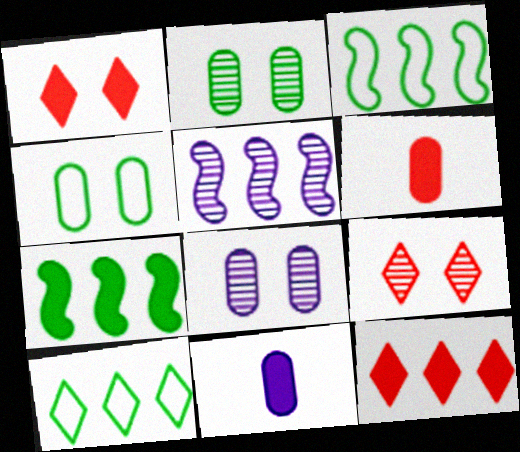[[1, 7, 11], 
[3, 9, 11]]